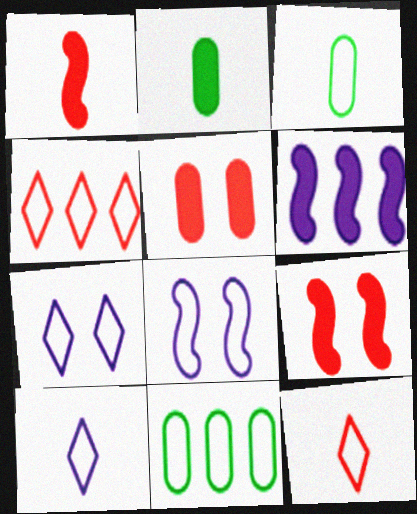[[3, 4, 8], 
[8, 11, 12]]